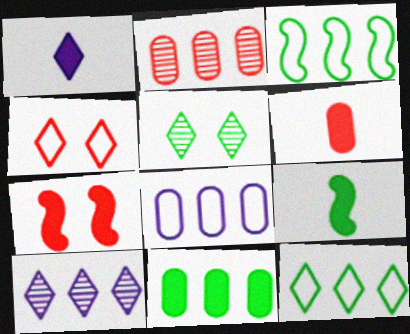[[1, 6, 9], 
[1, 7, 11], 
[2, 8, 11]]